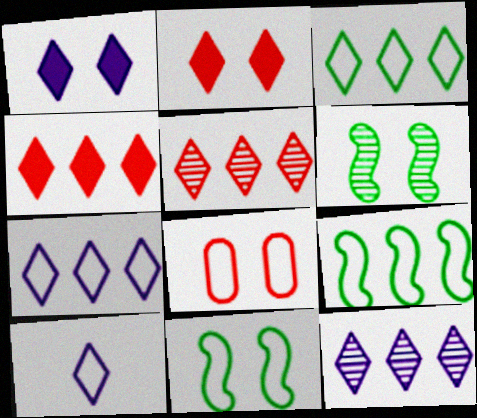[[1, 6, 8], 
[1, 10, 12], 
[3, 4, 12], 
[8, 9, 10]]